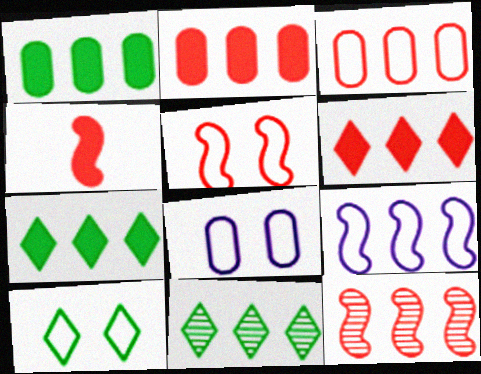[[2, 9, 11], 
[3, 6, 12], 
[4, 5, 12], 
[4, 8, 11], 
[5, 8, 10]]